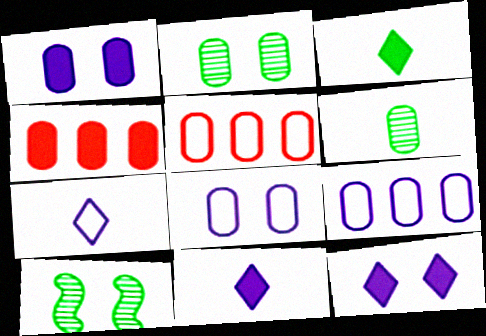[[1, 5, 6], 
[4, 6, 8], 
[4, 7, 10], 
[5, 10, 11]]